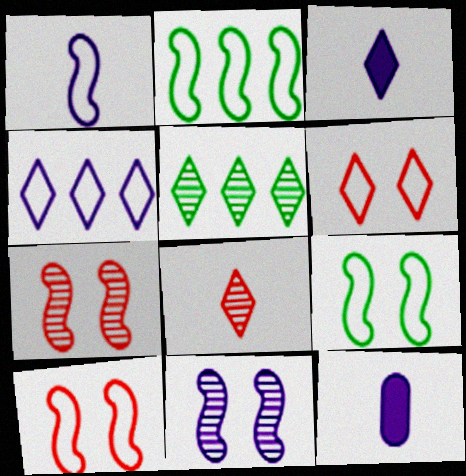[[1, 2, 10], 
[3, 5, 6], 
[4, 11, 12], 
[5, 10, 12]]